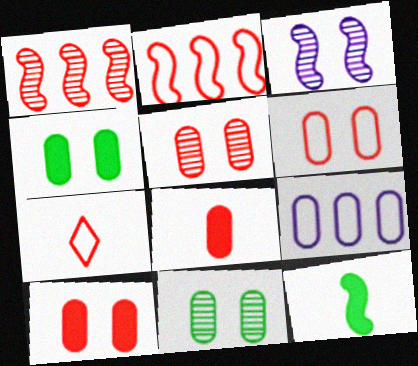[[1, 7, 10], 
[2, 3, 12], 
[2, 6, 7], 
[5, 6, 10], 
[8, 9, 11]]